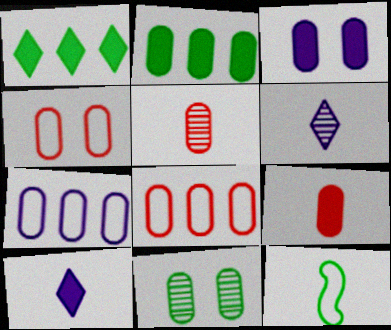[[1, 11, 12], 
[2, 3, 9], 
[3, 4, 11], 
[5, 10, 12], 
[6, 9, 12], 
[7, 9, 11]]